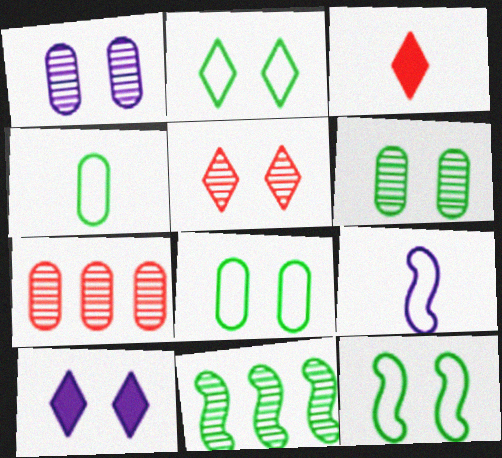[[2, 5, 10], 
[2, 8, 12]]